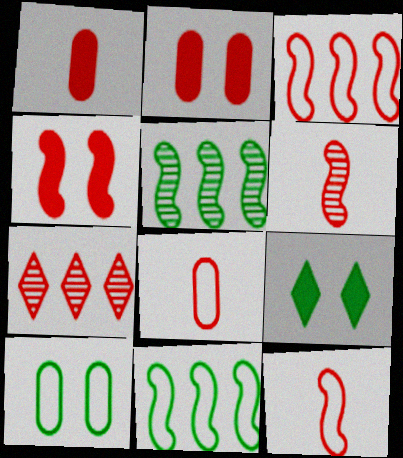[[2, 7, 12], 
[3, 4, 6], 
[4, 7, 8]]